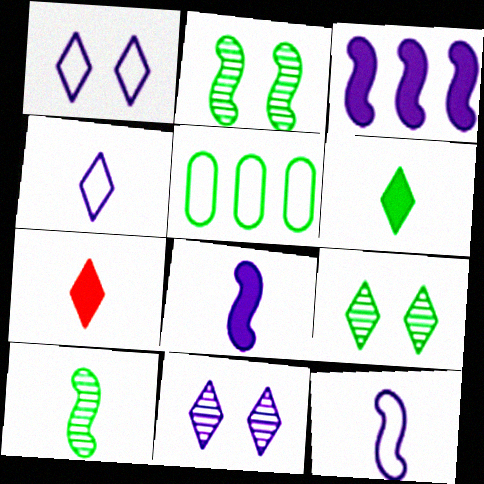[[2, 5, 6]]